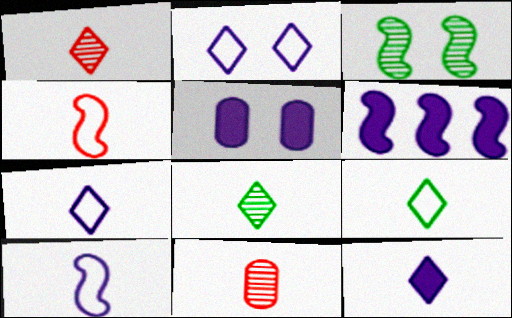[[1, 9, 12], 
[3, 4, 6], 
[5, 6, 12]]